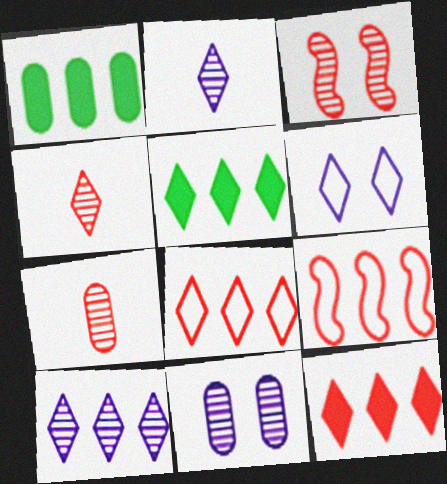[[1, 9, 10], 
[4, 5, 6], 
[5, 8, 10]]